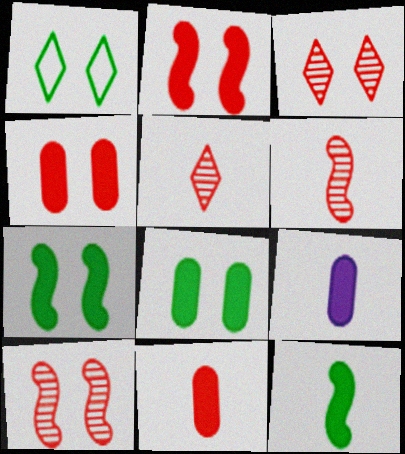[]